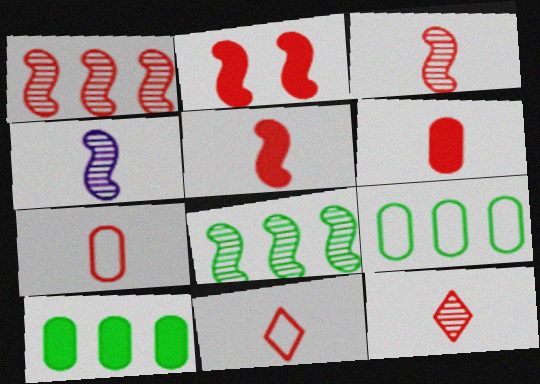[[3, 6, 11], 
[5, 7, 12]]